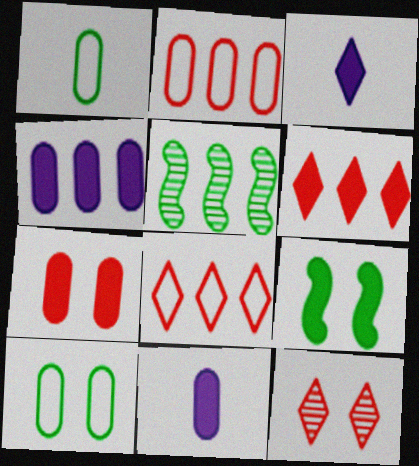[[4, 5, 8], 
[6, 9, 11]]